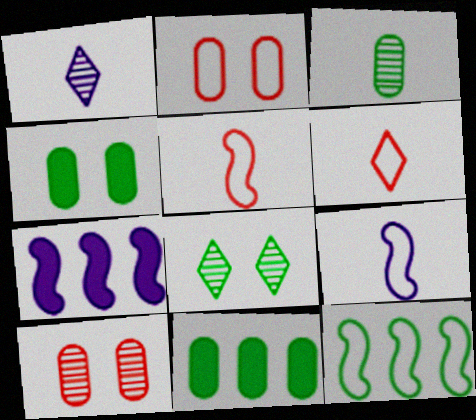[]